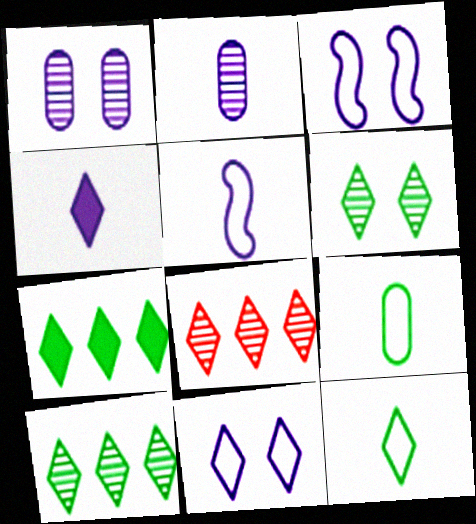[[2, 4, 5], 
[6, 7, 12]]